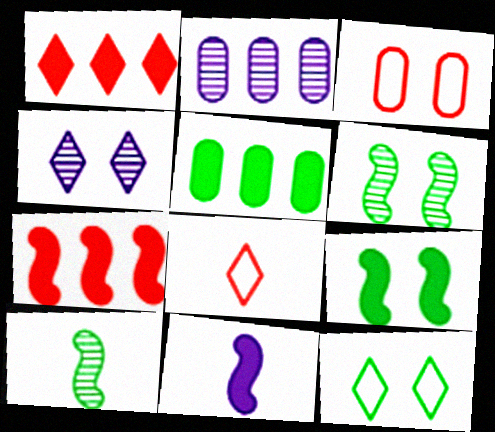[[2, 8, 9], 
[3, 4, 9], 
[5, 10, 12], 
[7, 9, 11]]